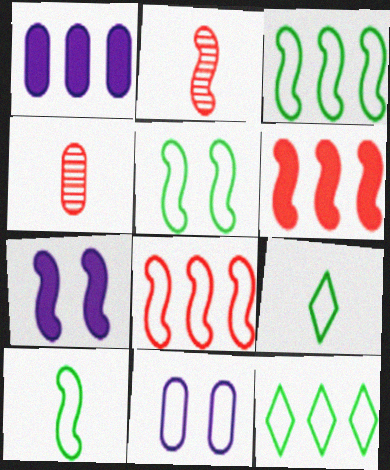[[2, 3, 7], 
[3, 5, 10], 
[4, 7, 12], 
[8, 9, 11]]